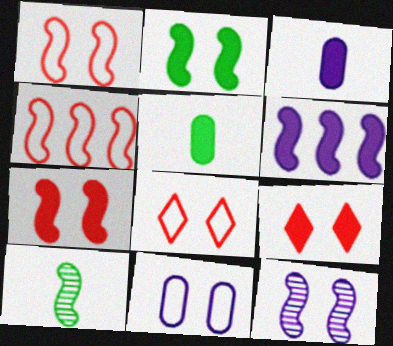[[1, 2, 12], 
[1, 6, 10], 
[5, 6, 9]]